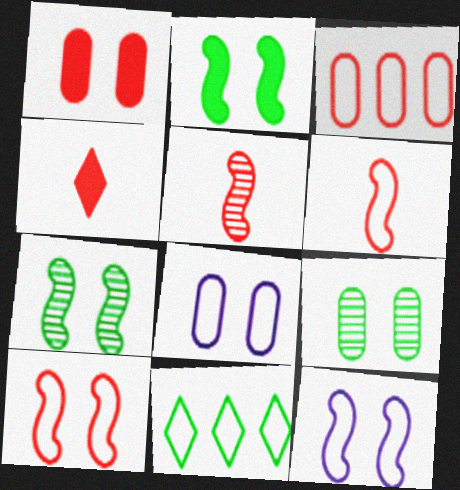[[1, 8, 9], 
[6, 8, 11]]